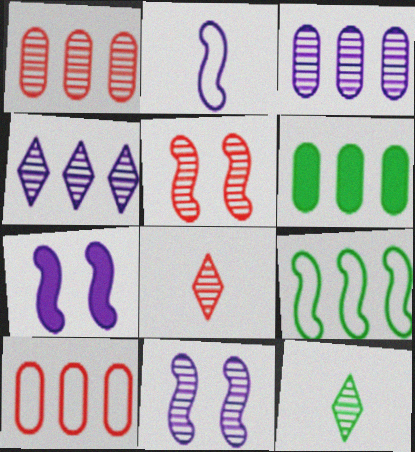[[1, 5, 8], 
[1, 11, 12], 
[3, 5, 12], 
[3, 6, 10], 
[7, 10, 12]]